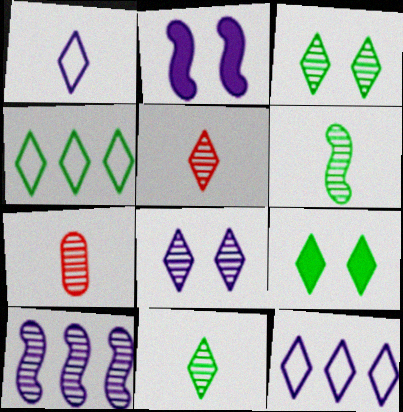[[2, 4, 7], 
[3, 7, 10], 
[4, 9, 11], 
[5, 9, 12]]